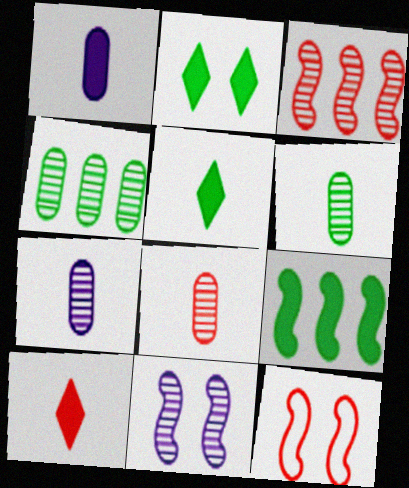[[6, 7, 8]]